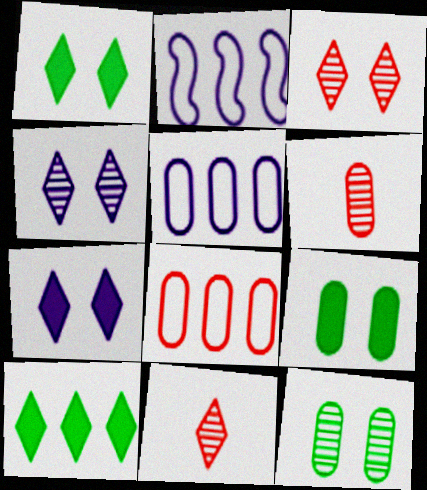[[1, 2, 6], 
[2, 9, 11], 
[5, 6, 9]]